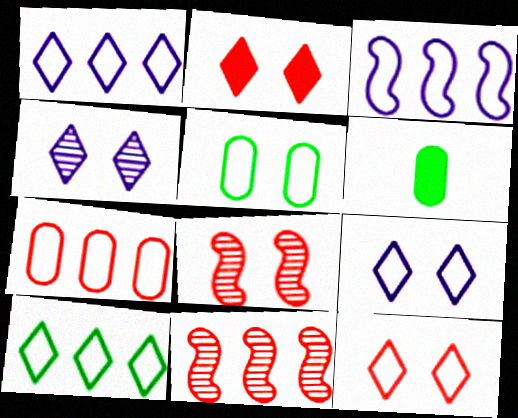[[1, 6, 8], 
[3, 7, 10], 
[6, 9, 11]]